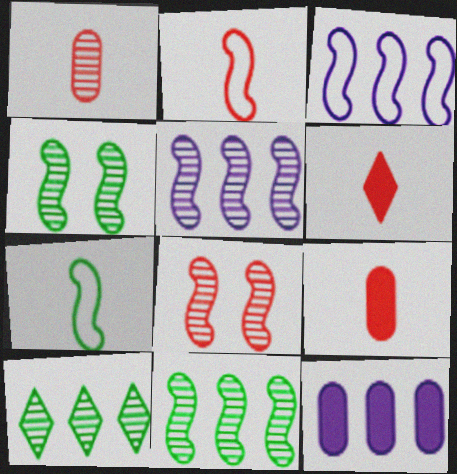[[1, 2, 6]]